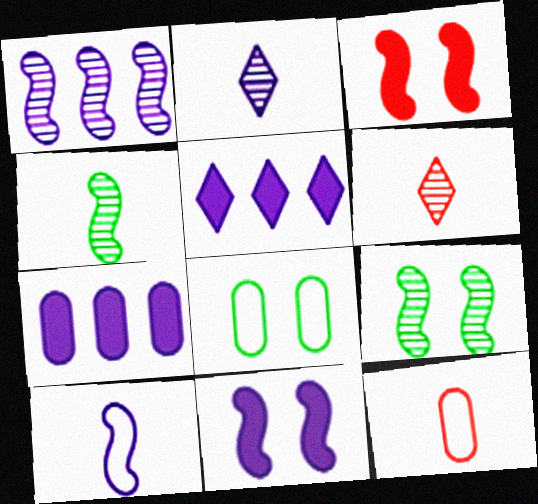[[1, 10, 11], 
[5, 9, 12]]